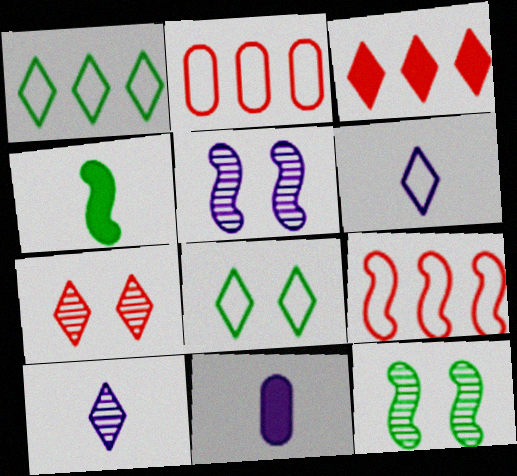[[3, 8, 10], 
[4, 5, 9]]